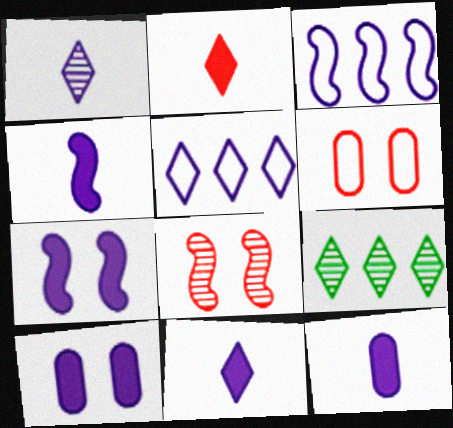[[1, 3, 10], 
[4, 6, 9], 
[4, 11, 12]]